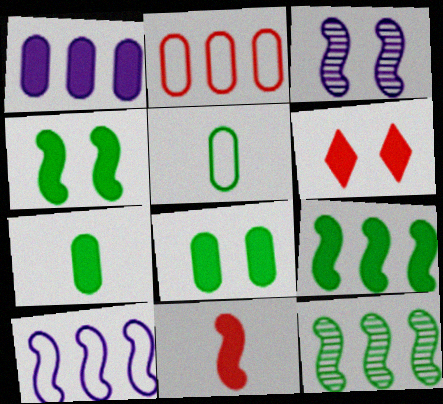[]